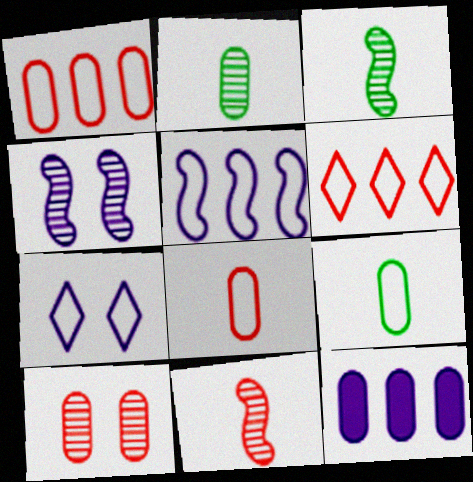[[9, 10, 12]]